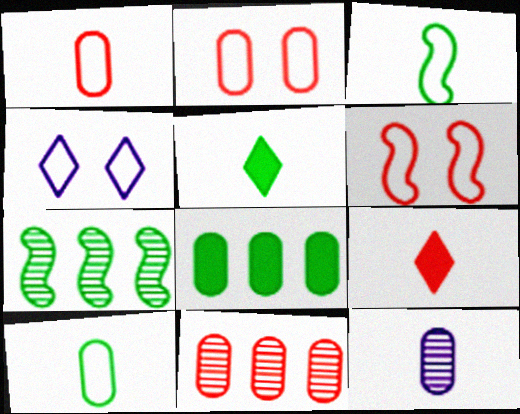[[2, 8, 12], 
[3, 9, 12], 
[6, 9, 11]]